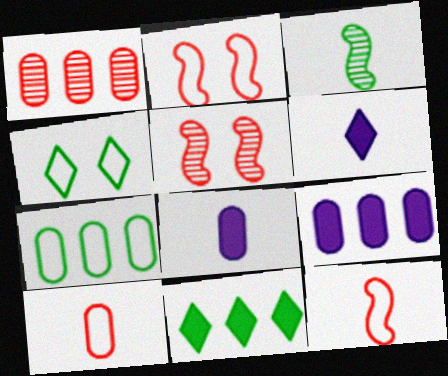[[1, 7, 9], 
[3, 6, 10], 
[5, 6, 7]]